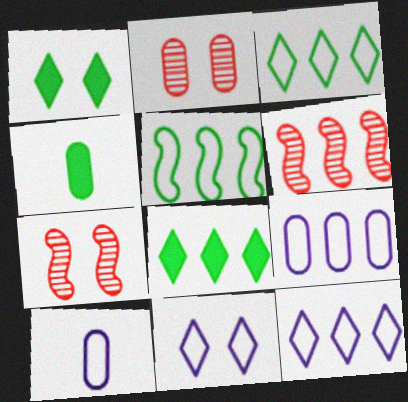[[1, 6, 10], 
[2, 4, 9], 
[4, 6, 11], 
[4, 7, 12], 
[6, 8, 9], 
[7, 8, 10]]